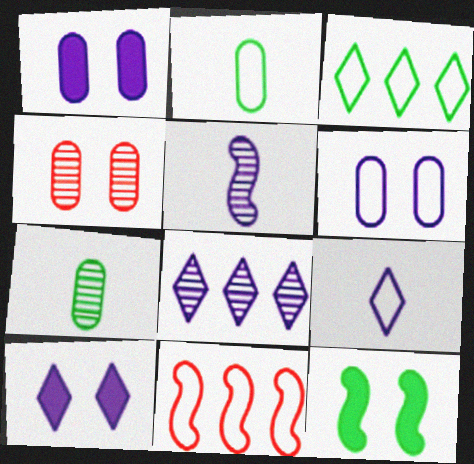[[3, 7, 12], 
[5, 11, 12], 
[7, 10, 11], 
[8, 9, 10]]